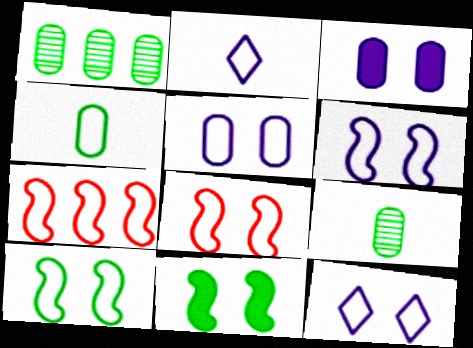[[4, 7, 12], 
[5, 6, 12], 
[6, 8, 10]]